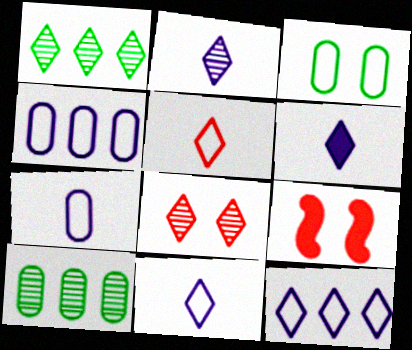[[1, 2, 8], 
[1, 7, 9], 
[2, 6, 11], 
[9, 10, 11]]